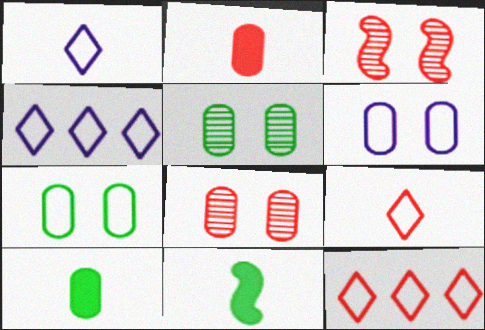[[2, 3, 12], 
[3, 4, 10], 
[4, 8, 11]]